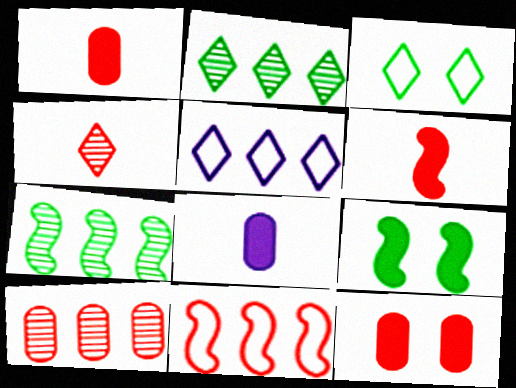[[4, 11, 12]]